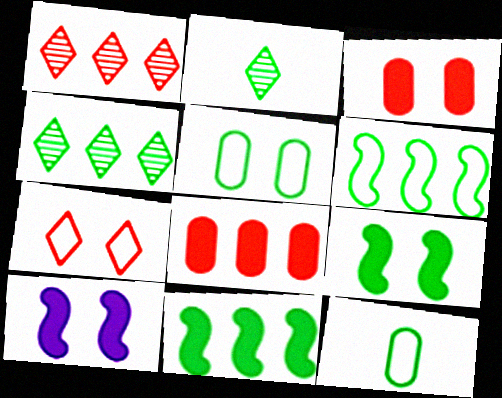[[1, 10, 12], 
[2, 5, 11], 
[4, 9, 12]]